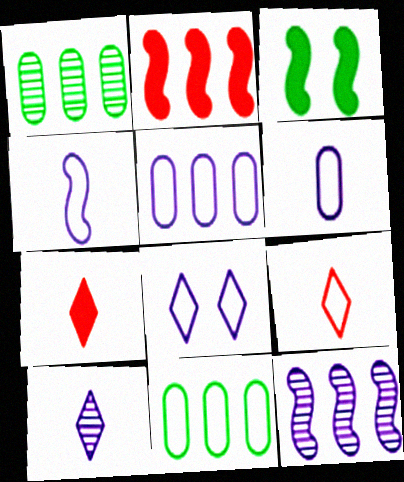[[4, 5, 8]]